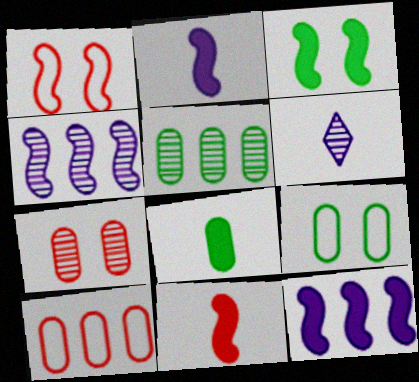[[3, 6, 10], 
[3, 11, 12], 
[5, 8, 9]]